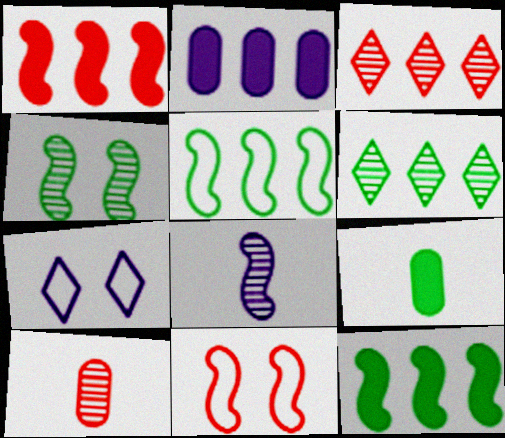[[2, 3, 5], 
[2, 7, 8], 
[7, 10, 12], 
[8, 11, 12]]